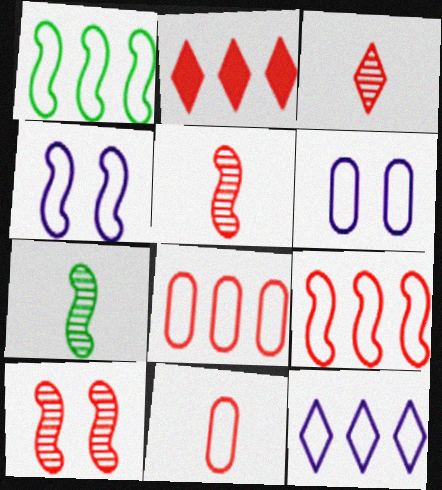[[1, 8, 12], 
[2, 6, 7], 
[2, 10, 11]]